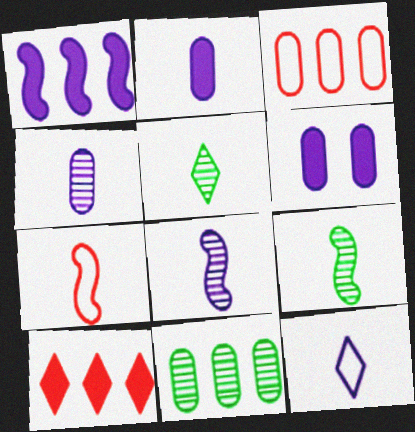[[2, 5, 7], 
[2, 8, 12]]